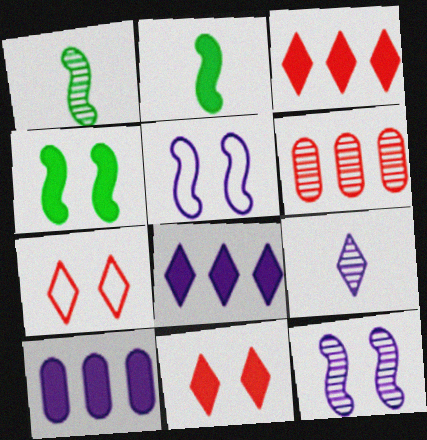[[1, 7, 10], 
[2, 10, 11], 
[5, 9, 10]]